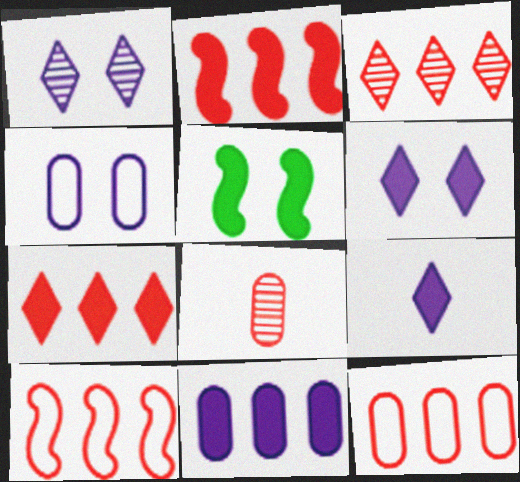[[2, 3, 12]]